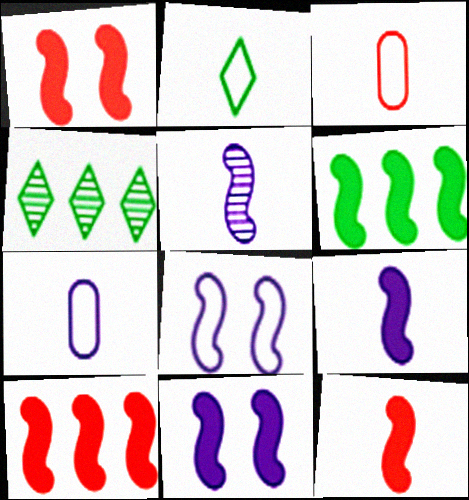[[1, 4, 7], 
[1, 6, 9], 
[1, 10, 12], 
[3, 4, 11], 
[6, 11, 12]]